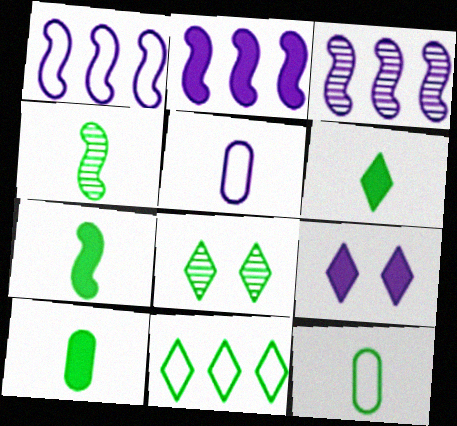[[1, 2, 3], 
[3, 5, 9], 
[4, 6, 12], 
[6, 7, 10], 
[6, 8, 11]]